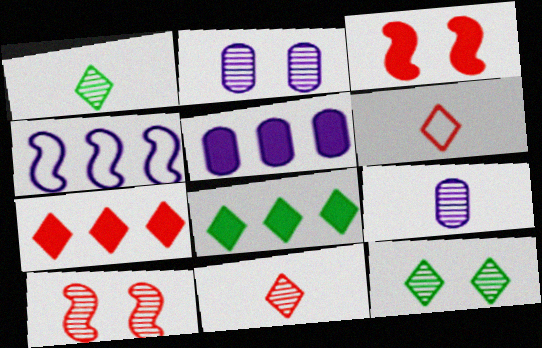[[2, 10, 12]]